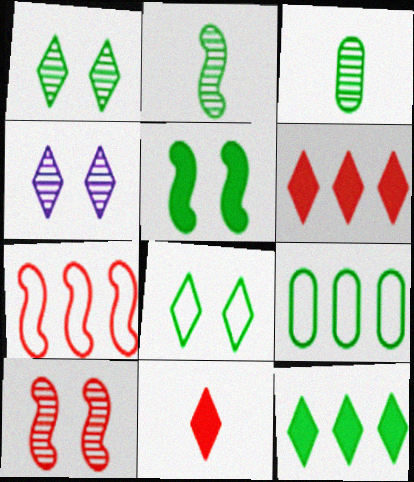[]